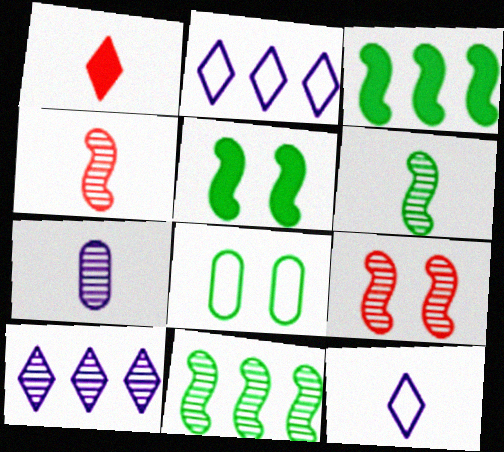[]